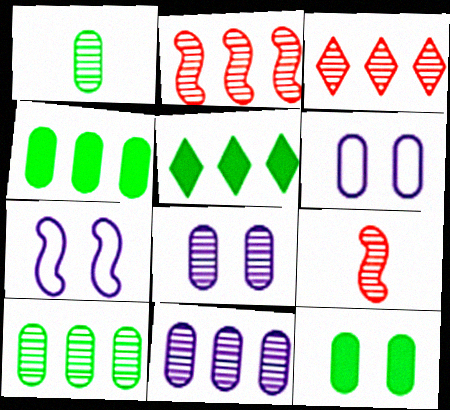[[5, 6, 9]]